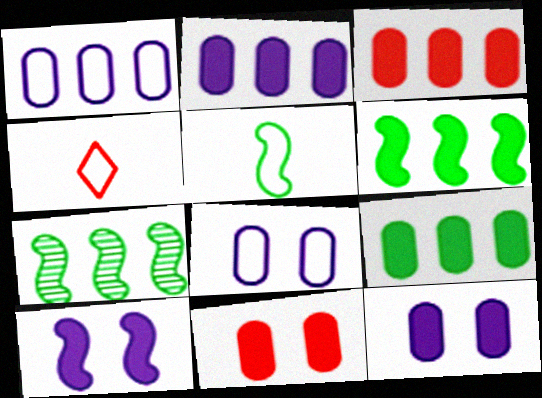[[2, 3, 9], 
[4, 7, 12]]